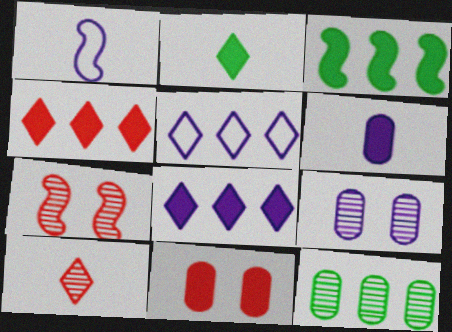[[1, 3, 7], 
[1, 8, 9]]